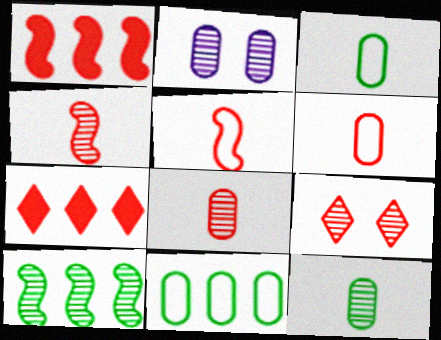[[1, 6, 9]]